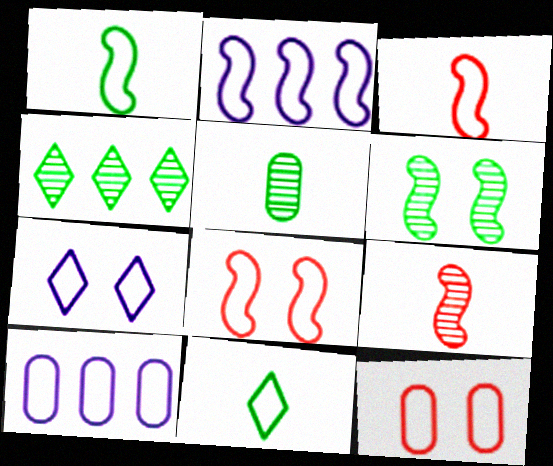[[1, 2, 8], 
[2, 11, 12], 
[4, 5, 6], 
[8, 10, 11]]